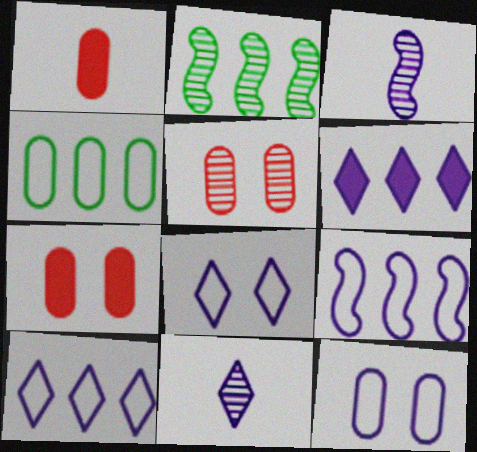[[1, 2, 8], 
[2, 5, 11], 
[3, 6, 12], 
[6, 8, 11]]